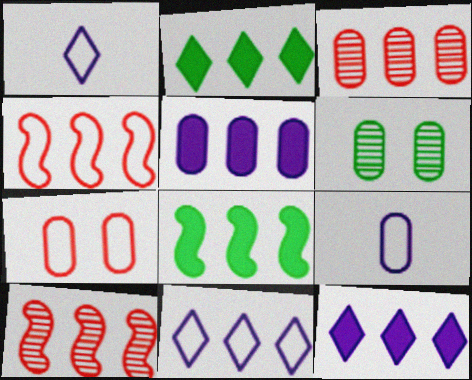[[3, 8, 11]]